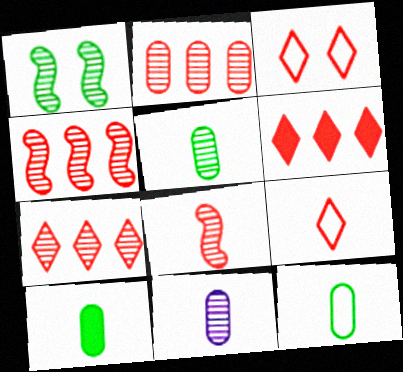[[1, 7, 11], 
[2, 4, 7], 
[5, 10, 12]]